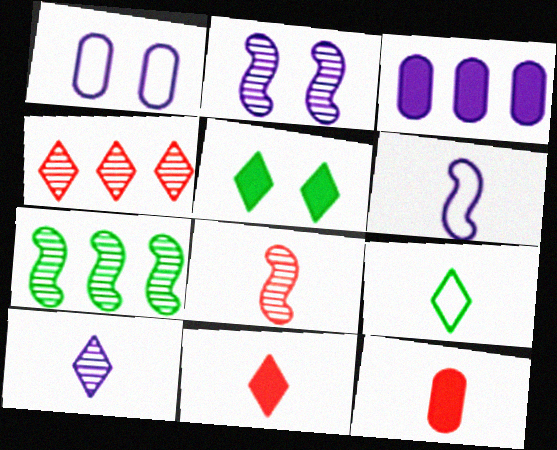[[1, 7, 11], 
[2, 7, 8], 
[9, 10, 11]]